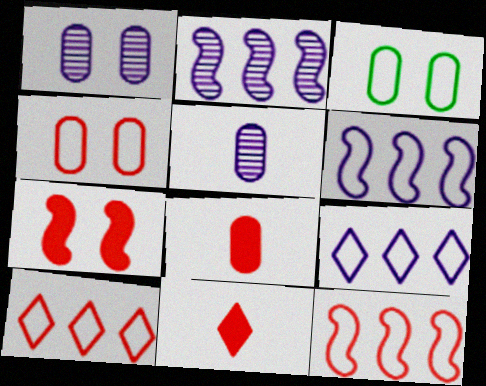[[2, 3, 11]]